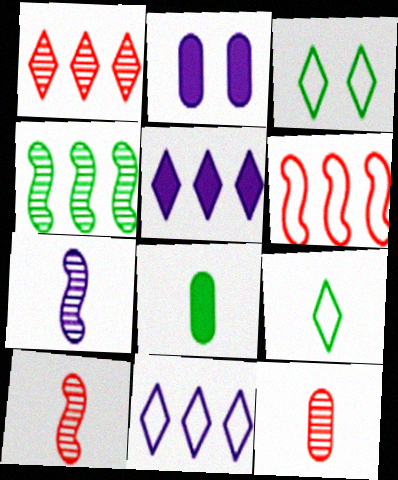[[2, 7, 11], 
[3, 4, 8]]